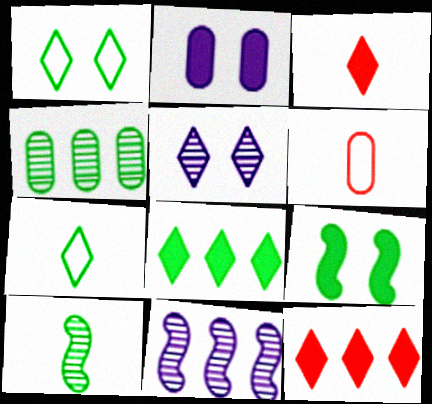[[2, 4, 6], 
[4, 7, 9], 
[5, 7, 12]]